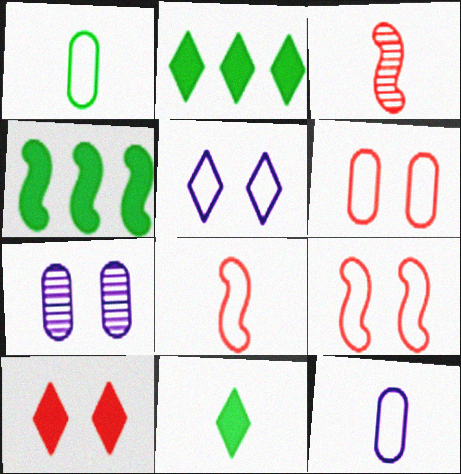[[2, 7, 8], 
[3, 11, 12]]